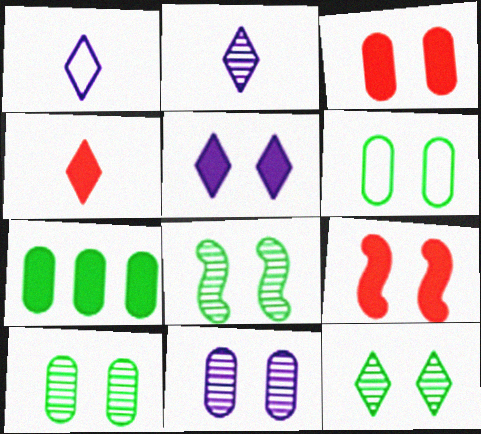[[3, 6, 11], 
[8, 10, 12]]